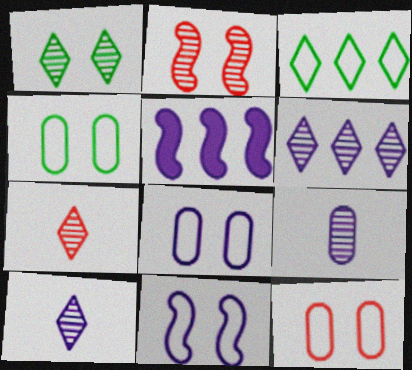[[1, 6, 7], 
[4, 5, 7], 
[4, 8, 12], 
[5, 8, 10]]